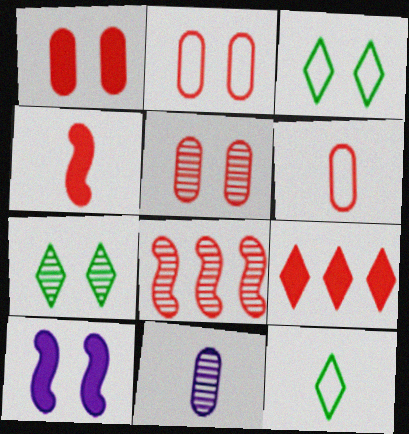[[1, 2, 5], 
[1, 4, 9], 
[2, 7, 10], 
[3, 5, 10], 
[4, 11, 12], 
[7, 8, 11]]